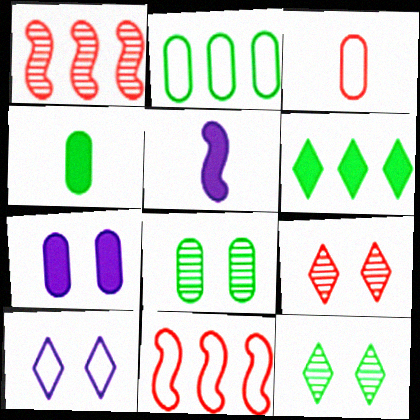[[1, 4, 10], 
[2, 4, 8], 
[2, 5, 9]]